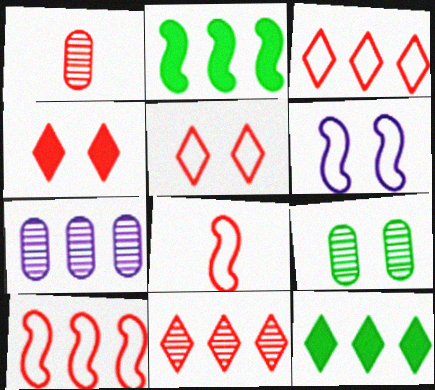[[1, 4, 10], 
[1, 6, 12], 
[1, 7, 9], 
[2, 3, 7], 
[4, 6, 9], 
[7, 10, 12]]